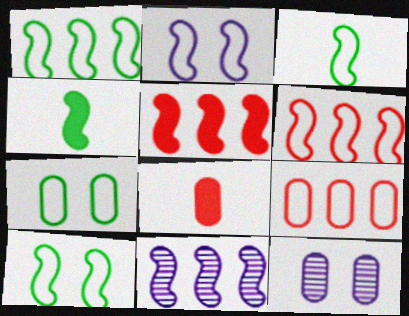[[1, 3, 10], 
[1, 5, 11], 
[2, 3, 6]]